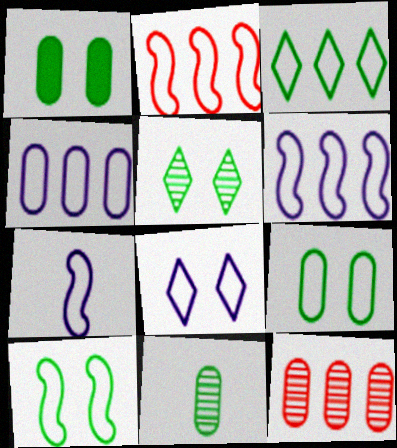[[1, 5, 10], 
[2, 3, 4], 
[2, 7, 10], 
[4, 7, 8]]